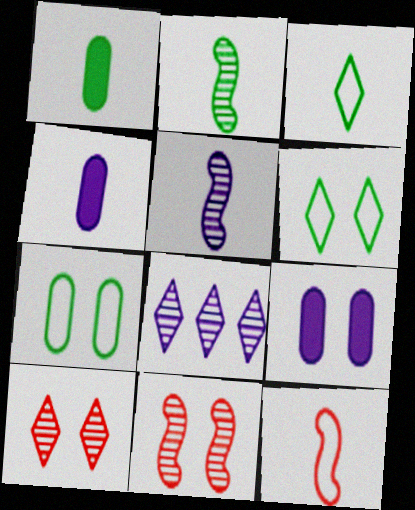[[1, 2, 3], 
[6, 9, 11]]